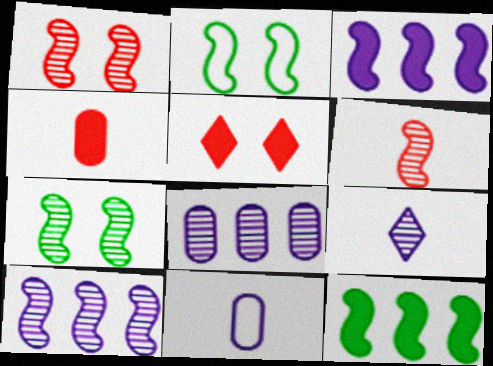[[2, 3, 6], 
[6, 7, 10]]